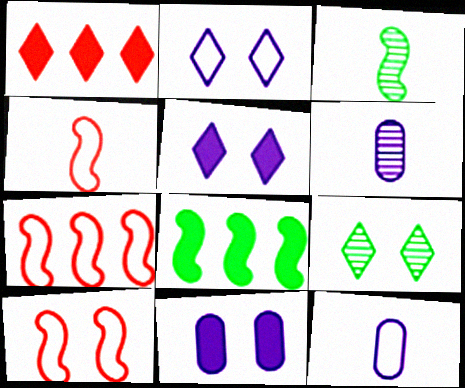[[4, 7, 10], 
[9, 10, 11]]